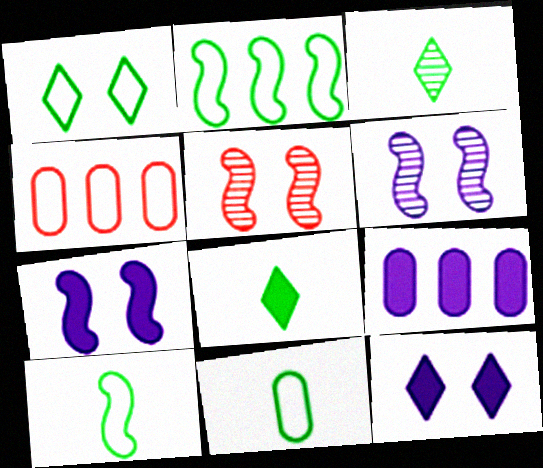[[1, 2, 11], 
[3, 4, 7], 
[4, 6, 8]]